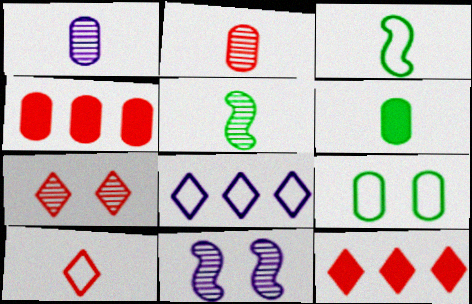[[1, 4, 9], 
[7, 10, 12]]